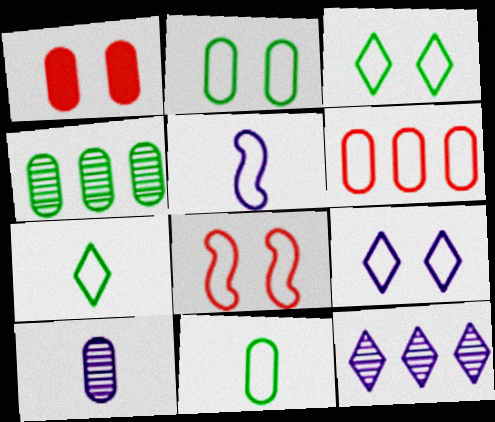[[2, 8, 9], 
[3, 5, 6]]